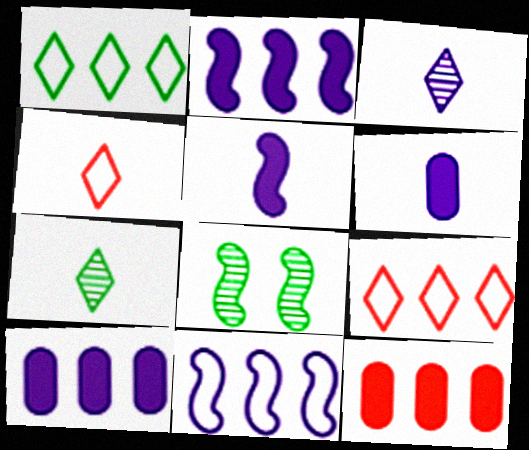[[4, 8, 10], 
[6, 8, 9]]